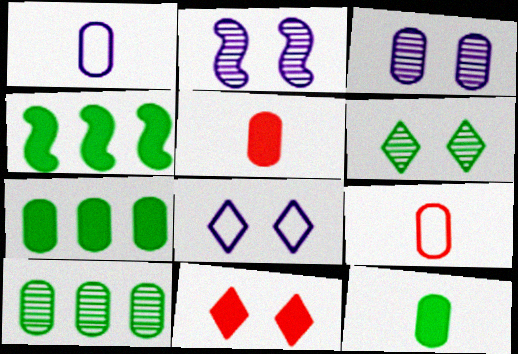[[3, 7, 9], 
[6, 8, 11]]